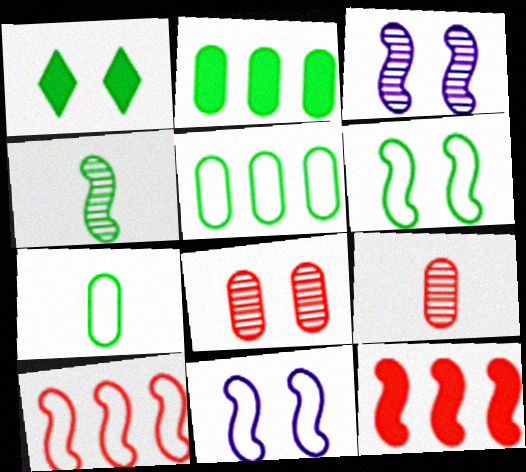[[1, 4, 5], 
[1, 8, 11], 
[4, 11, 12]]